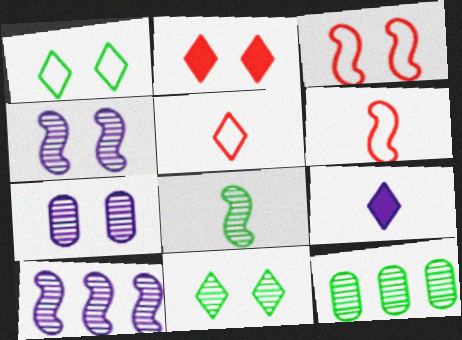[[3, 9, 12], 
[8, 11, 12]]